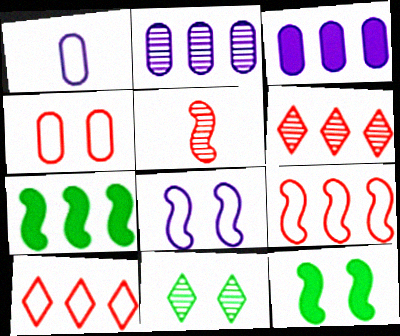[[1, 6, 12], 
[2, 5, 11], 
[2, 7, 10], 
[5, 7, 8]]